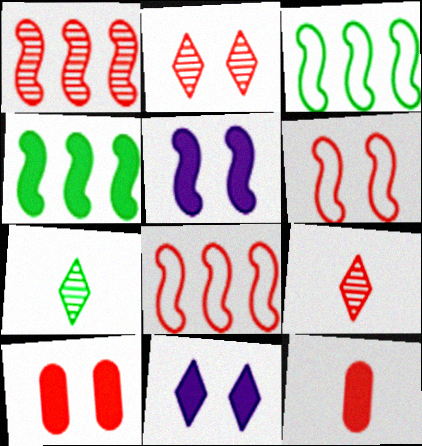[[2, 6, 10], 
[2, 8, 12], 
[4, 11, 12], 
[8, 9, 10]]